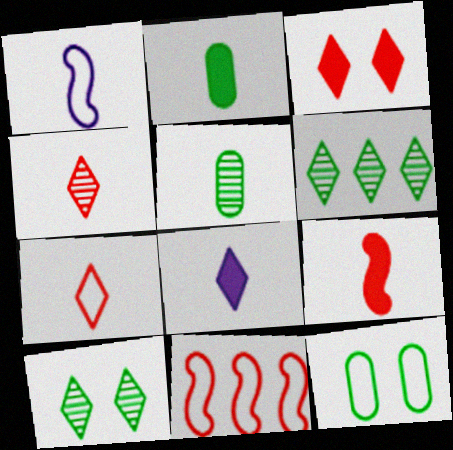[[1, 2, 4], 
[2, 8, 9]]